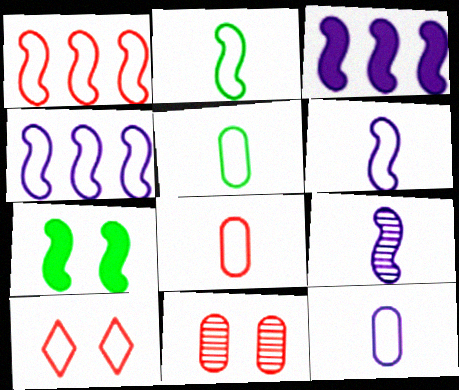[[1, 7, 9], 
[1, 8, 10], 
[4, 5, 10], 
[5, 8, 12]]